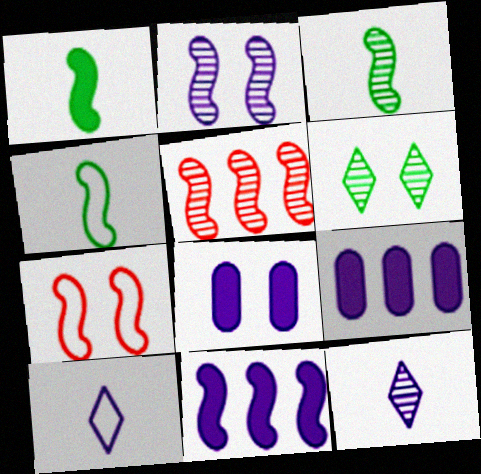[[1, 3, 4], 
[2, 3, 5], 
[2, 9, 10], 
[3, 7, 11], 
[6, 7, 8]]